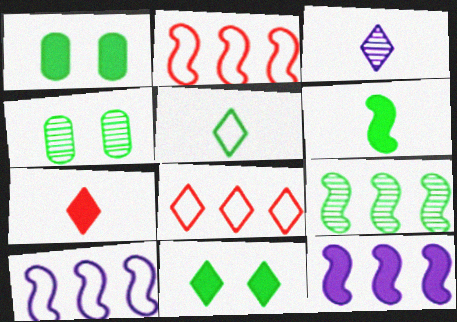[[1, 2, 3], 
[1, 5, 9], 
[1, 7, 12], 
[2, 9, 12], 
[3, 5, 7], 
[3, 8, 11], 
[4, 7, 10]]